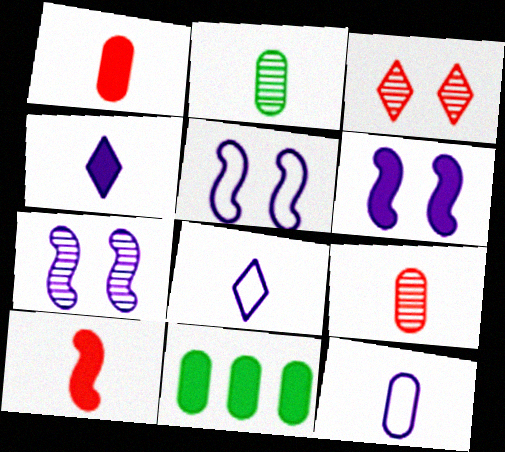[[1, 2, 12], 
[2, 8, 10], 
[5, 6, 7]]